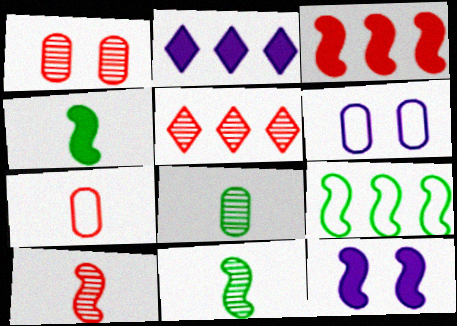[[1, 5, 10], 
[3, 4, 12], 
[4, 5, 6], 
[9, 10, 12]]